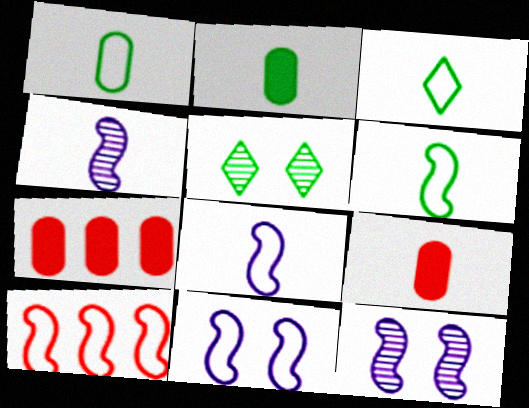[[1, 3, 6], 
[3, 4, 9], 
[3, 7, 12], 
[5, 7, 8], 
[6, 10, 11]]